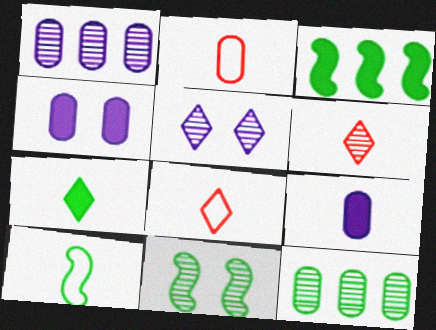[[1, 6, 11], 
[2, 3, 5], 
[2, 4, 12], 
[3, 10, 11], 
[6, 9, 10]]